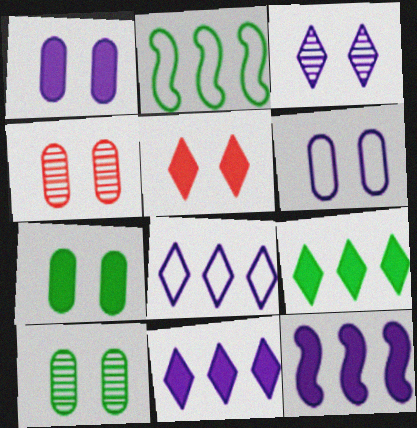[[4, 6, 7]]